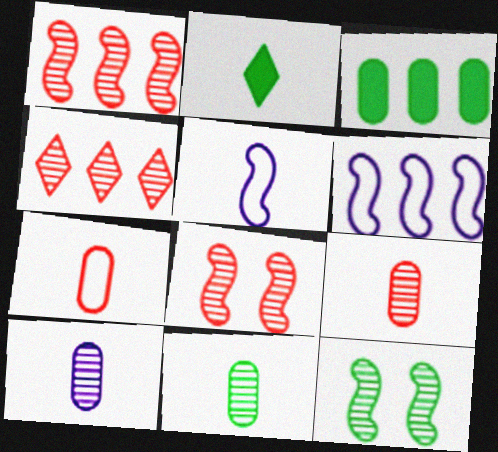[[2, 5, 9], 
[3, 4, 6], 
[4, 8, 9], 
[4, 10, 12], 
[9, 10, 11]]